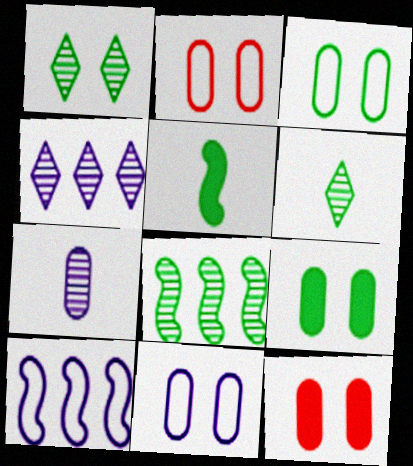[[2, 3, 11], 
[2, 4, 5], 
[6, 10, 12]]